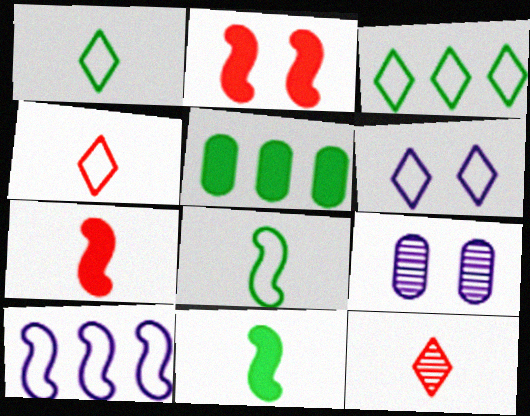[[3, 4, 6], 
[3, 7, 9]]